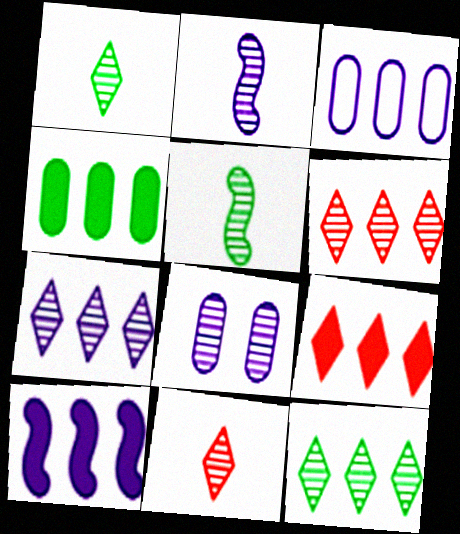[[2, 7, 8], 
[3, 7, 10], 
[4, 9, 10], 
[5, 6, 8], 
[6, 7, 12]]